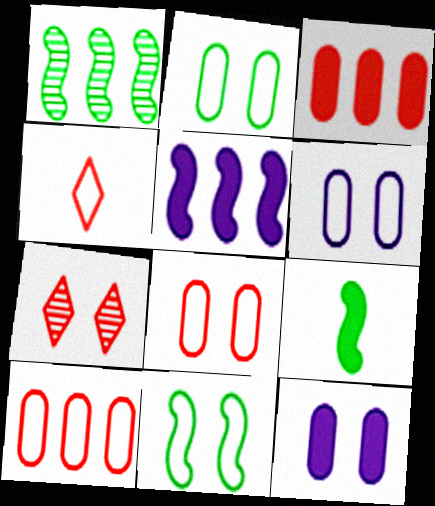[[1, 4, 12], 
[1, 9, 11], 
[2, 6, 8], 
[7, 11, 12]]